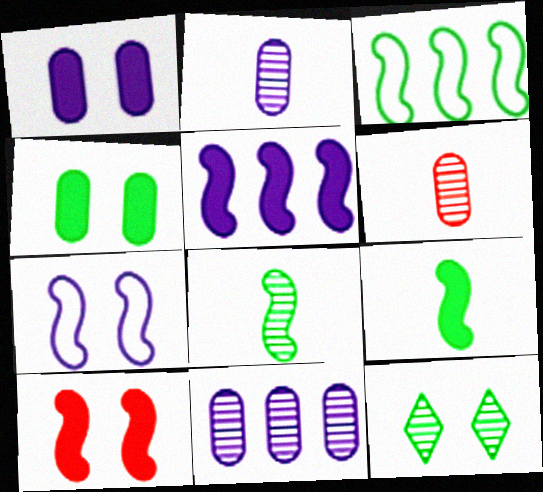[[5, 9, 10]]